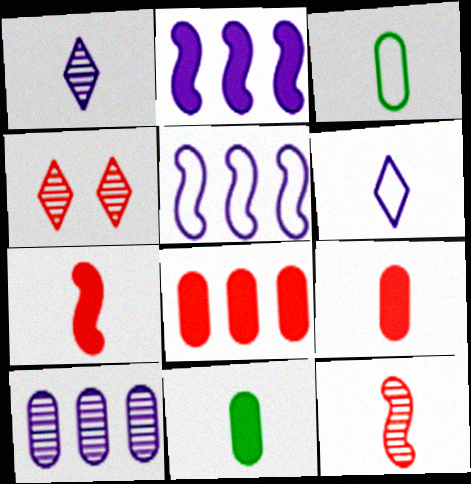[[1, 3, 7], 
[2, 3, 4], 
[4, 5, 11], 
[6, 11, 12]]